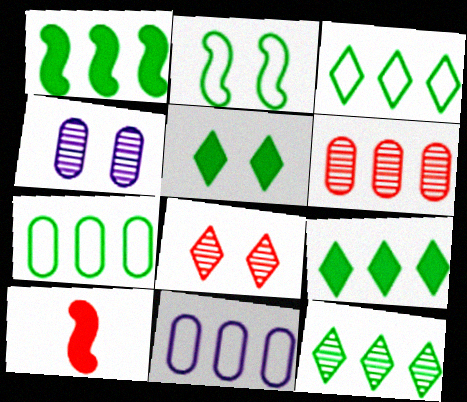[[1, 7, 12], 
[3, 4, 10], 
[3, 9, 12]]